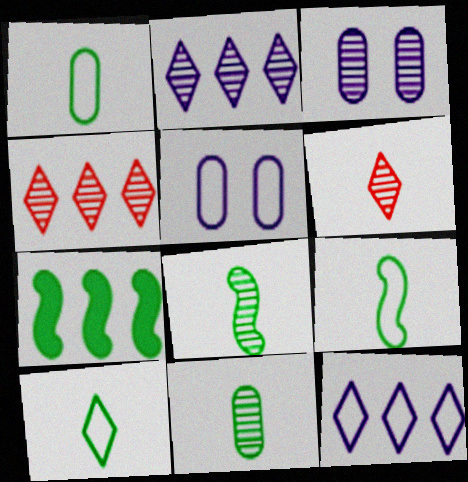[[1, 9, 10], 
[3, 4, 8], 
[5, 6, 7]]